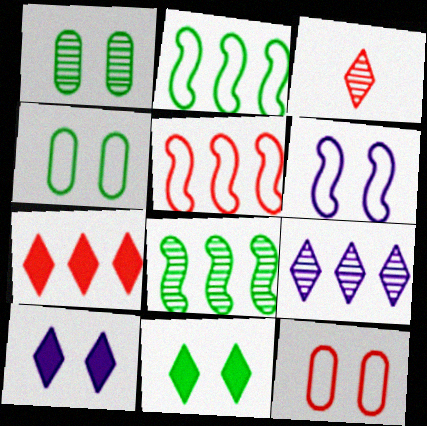[]